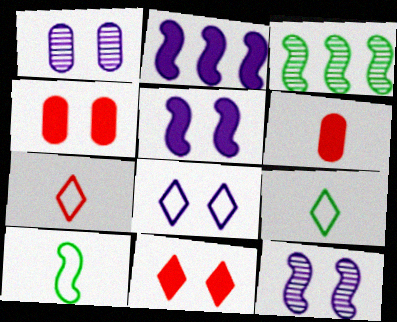[[1, 5, 8], 
[3, 6, 8]]